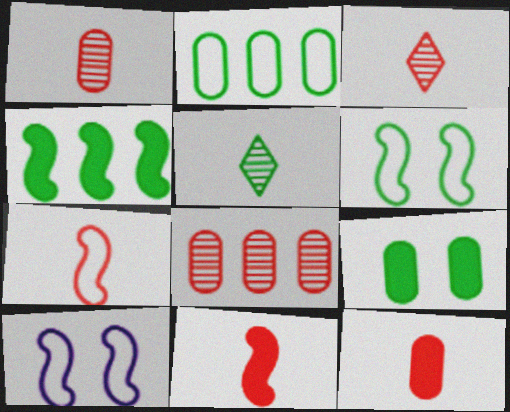[[3, 7, 12]]